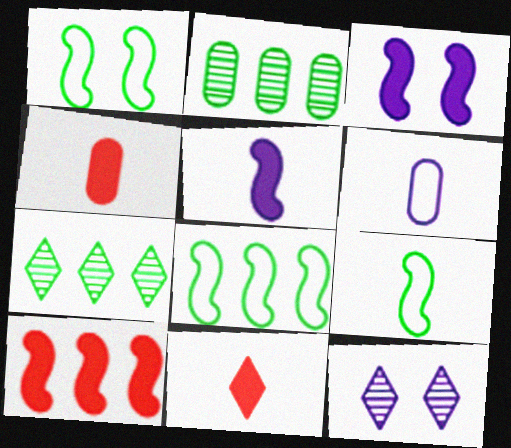[[1, 8, 9], 
[4, 8, 12]]